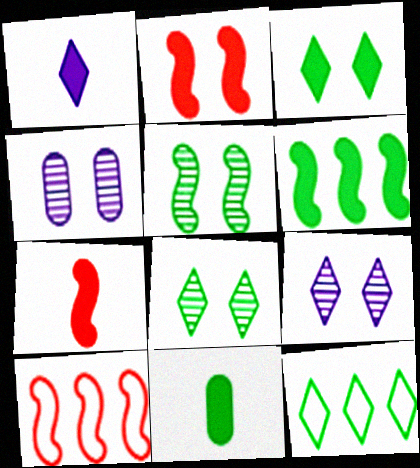[[1, 7, 11], 
[3, 6, 11], 
[4, 7, 12], 
[5, 11, 12], 
[9, 10, 11]]